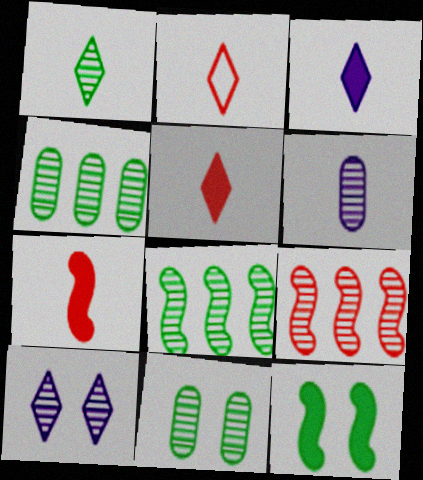[[1, 2, 3], 
[1, 8, 11]]